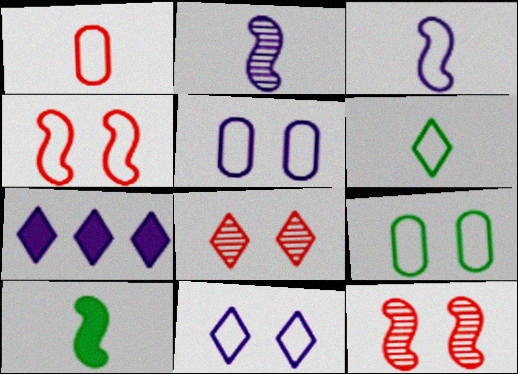[[1, 3, 6], 
[2, 5, 7], 
[4, 9, 11], 
[6, 7, 8]]